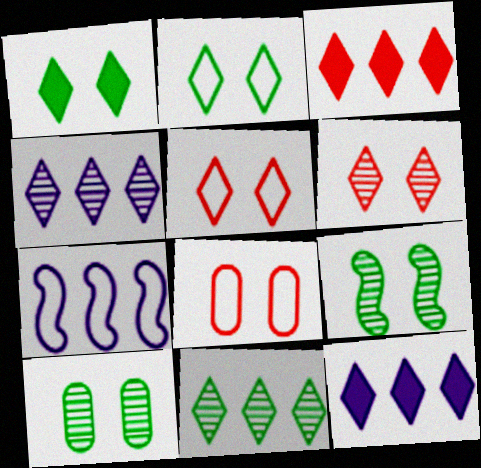[]